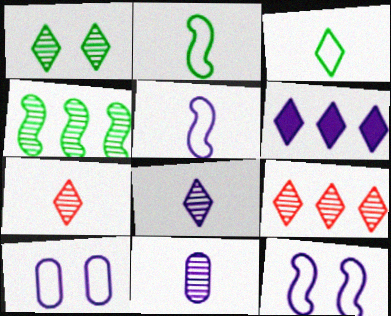[[1, 8, 9], 
[6, 11, 12]]